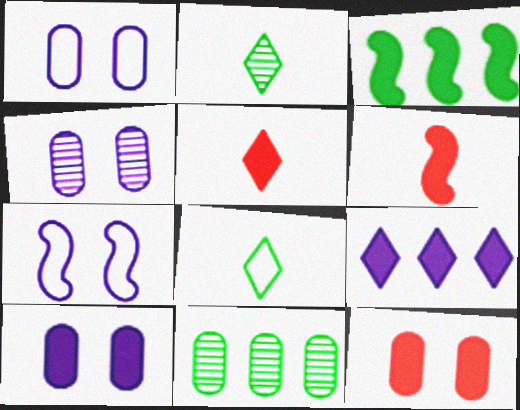[[1, 4, 10], 
[3, 5, 10], 
[5, 7, 11]]